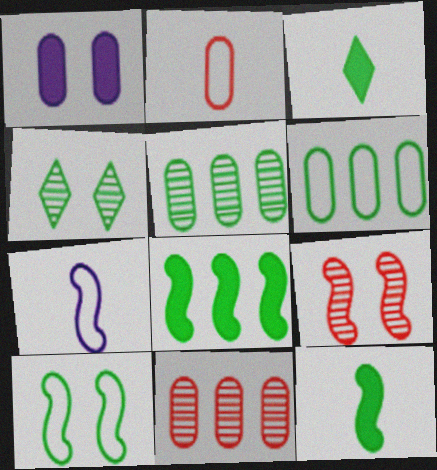[[1, 2, 5], 
[3, 5, 10], 
[4, 6, 12], 
[7, 8, 9]]